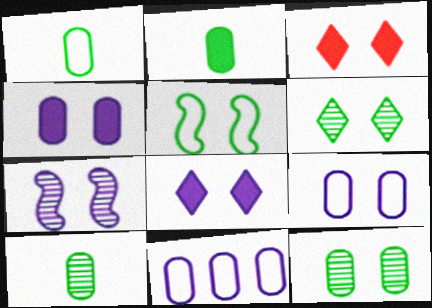[[1, 2, 10], 
[7, 8, 9]]